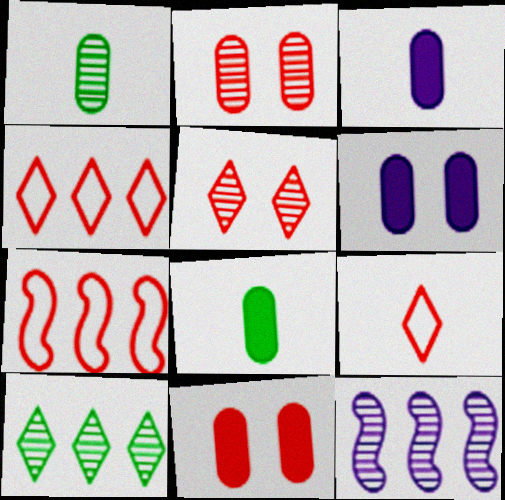[[1, 5, 12]]